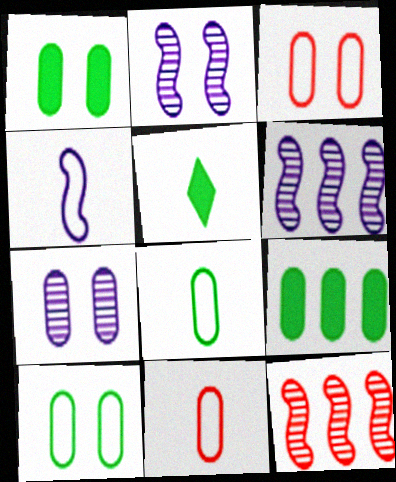[[1, 3, 7], 
[3, 5, 6], 
[7, 9, 11]]